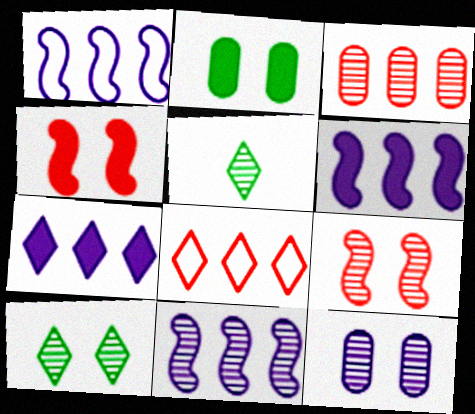[[1, 6, 11], 
[9, 10, 12]]